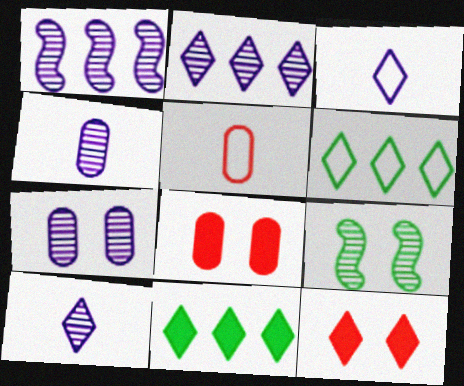[[1, 7, 10], 
[6, 10, 12]]